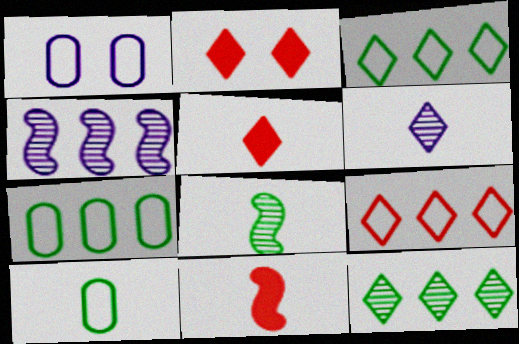[[1, 11, 12], 
[2, 3, 6], 
[2, 4, 10], 
[6, 10, 11]]